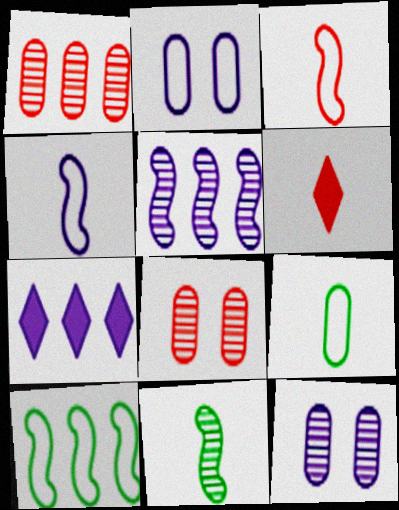[[1, 7, 10], 
[4, 7, 12], 
[6, 10, 12]]